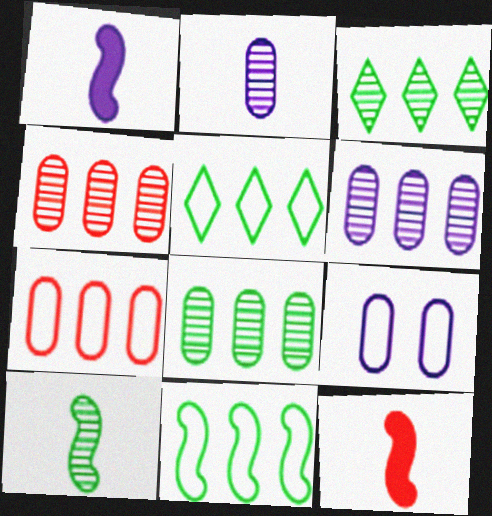[[3, 9, 12], 
[4, 6, 8]]